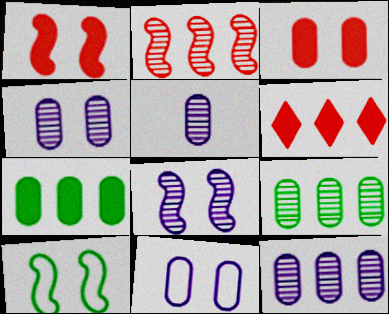[[1, 8, 10], 
[4, 5, 12], 
[5, 6, 10]]